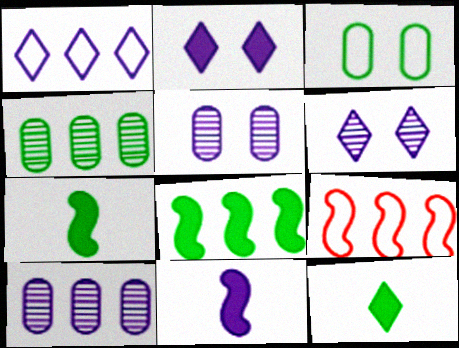[[1, 5, 11], 
[5, 9, 12]]